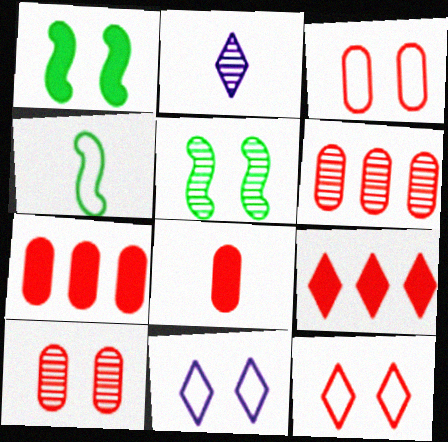[[1, 10, 11], 
[2, 4, 8], 
[2, 5, 6], 
[3, 6, 8]]